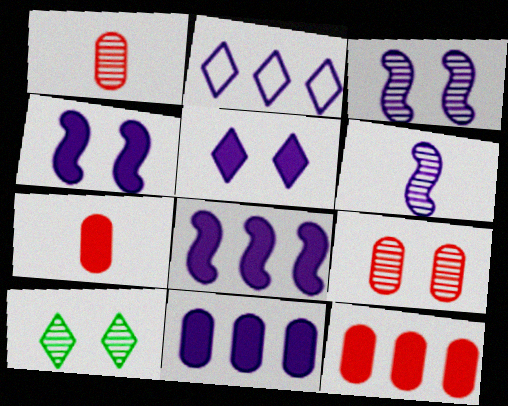[[3, 9, 10]]